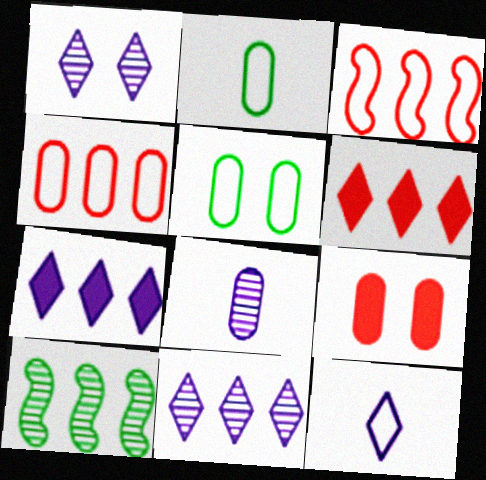[[1, 7, 12], 
[3, 5, 12], 
[4, 7, 10], 
[9, 10, 12]]